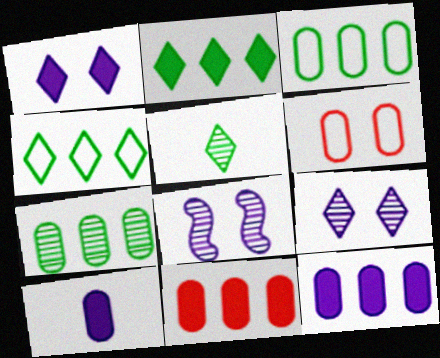[[6, 7, 10]]